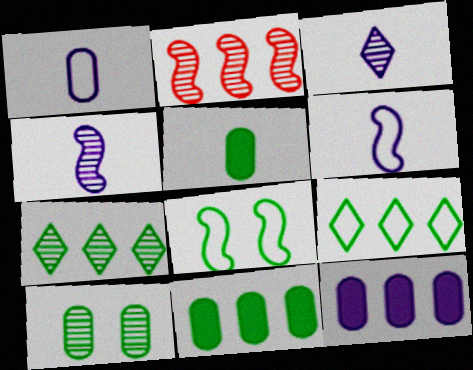[[2, 3, 10], 
[2, 9, 12], 
[5, 7, 8]]